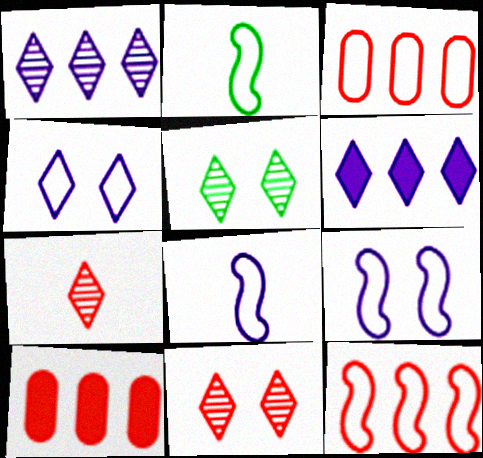[[1, 5, 7], 
[2, 3, 4], 
[2, 9, 12], 
[5, 8, 10]]